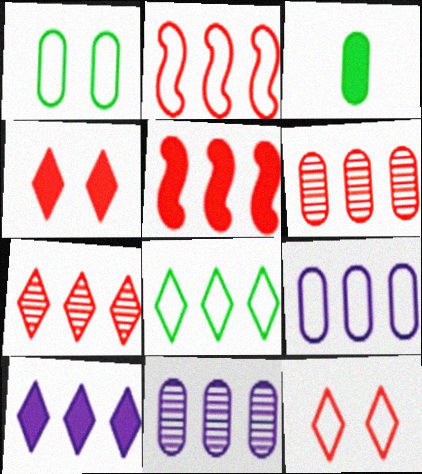[[2, 8, 9], 
[5, 8, 11], 
[7, 8, 10]]